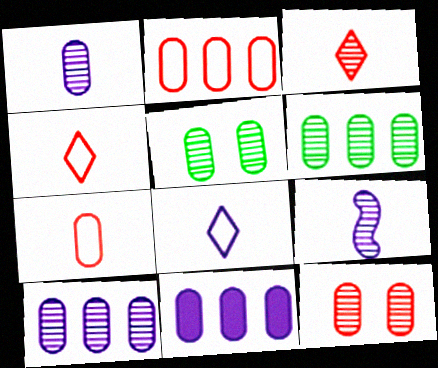[[1, 6, 12], 
[2, 6, 11], 
[5, 7, 11]]